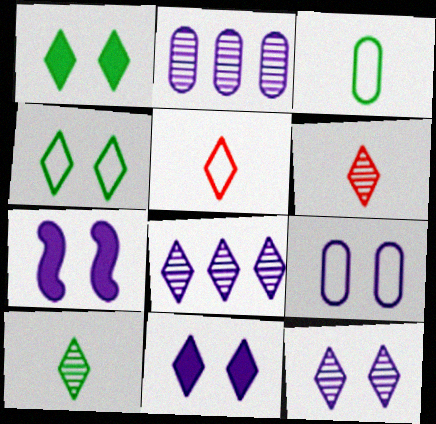[[1, 5, 8], 
[7, 9, 12]]